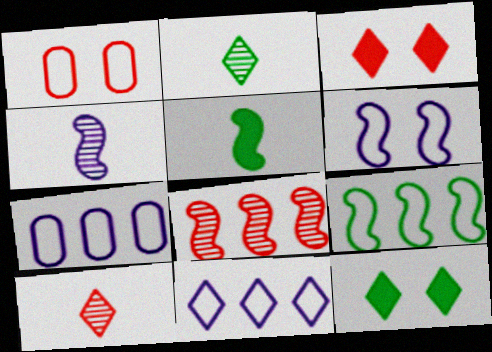[[2, 3, 11], 
[5, 6, 8], 
[10, 11, 12]]